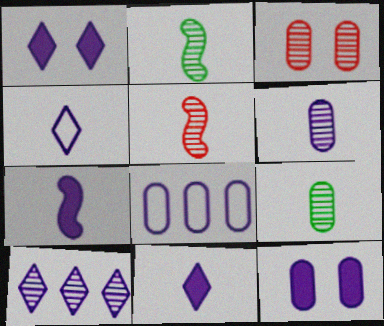[[1, 4, 10], 
[2, 3, 10], 
[4, 6, 7], 
[6, 8, 12]]